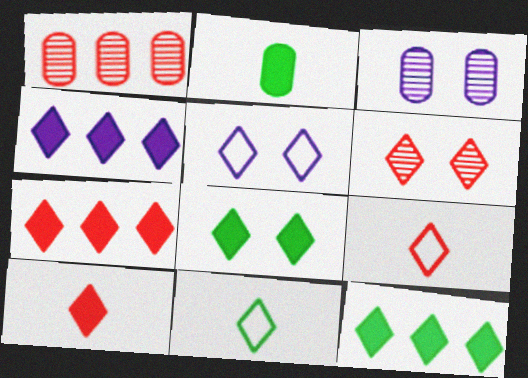[[4, 6, 11], 
[4, 7, 12], 
[4, 8, 10], 
[5, 6, 8], 
[6, 7, 9]]